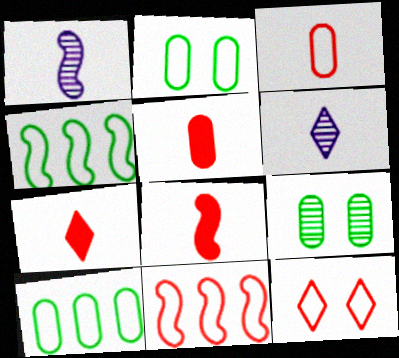[[3, 11, 12], 
[5, 7, 8]]